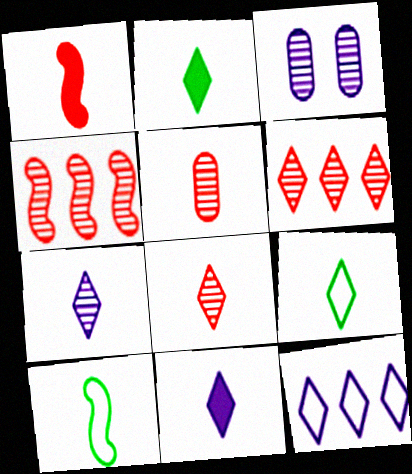[[5, 10, 11], 
[8, 9, 11]]